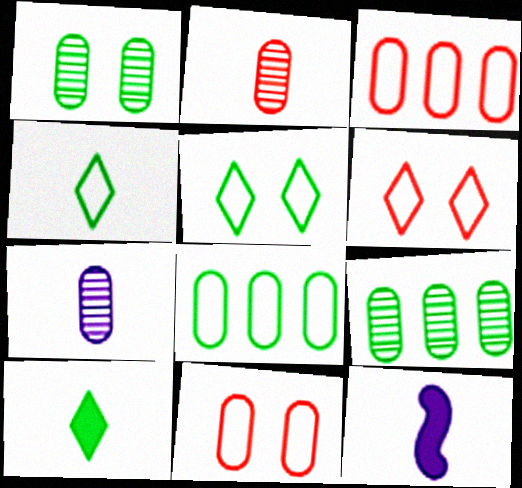[[2, 4, 12], 
[6, 9, 12]]